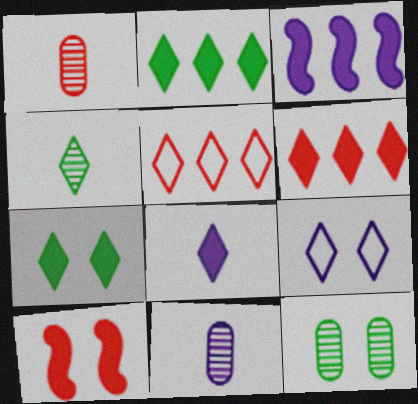[[1, 5, 10], 
[3, 9, 11], 
[4, 6, 9], 
[6, 7, 8], 
[9, 10, 12]]